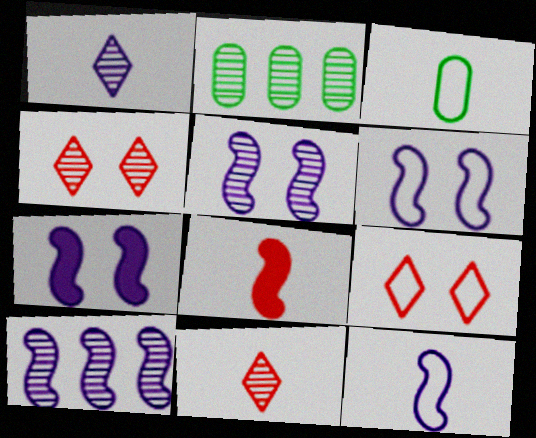[[1, 3, 8], 
[2, 5, 11], 
[5, 6, 7], 
[7, 10, 12]]